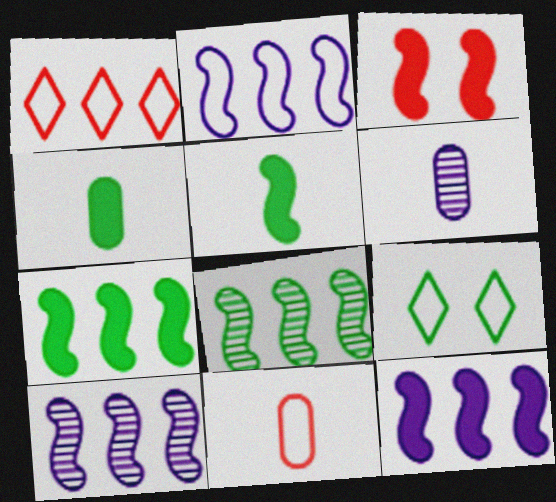[[2, 9, 11], 
[2, 10, 12], 
[3, 5, 12], 
[4, 6, 11], 
[4, 8, 9]]